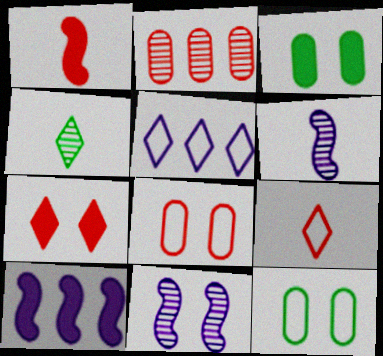[[2, 4, 11], 
[4, 5, 7], 
[4, 8, 10], 
[7, 11, 12]]